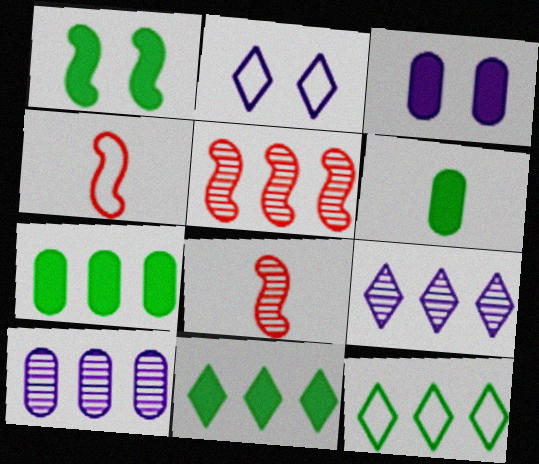[[1, 6, 11], 
[2, 5, 6], 
[2, 7, 8], 
[3, 8, 12]]